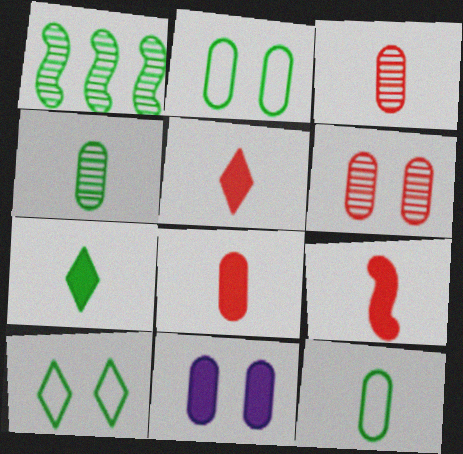[[1, 2, 7], 
[2, 6, 11], 
[5, 8, 9]]